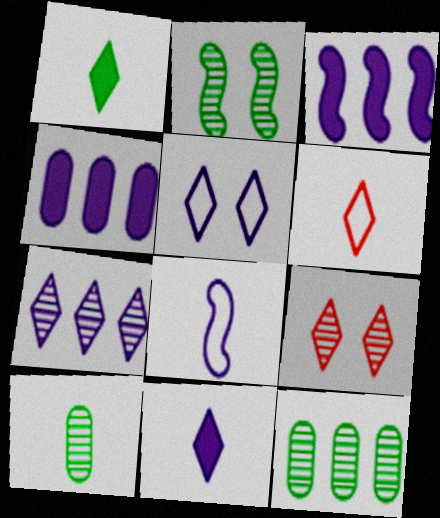[[2, 4, 6], 
[5, 7, 11]]